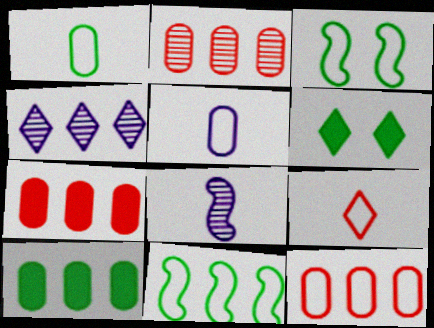[[2, 7, 12], 
[4, 6, 9], 
[4, 7, 11], 
[6, 8, 12]]